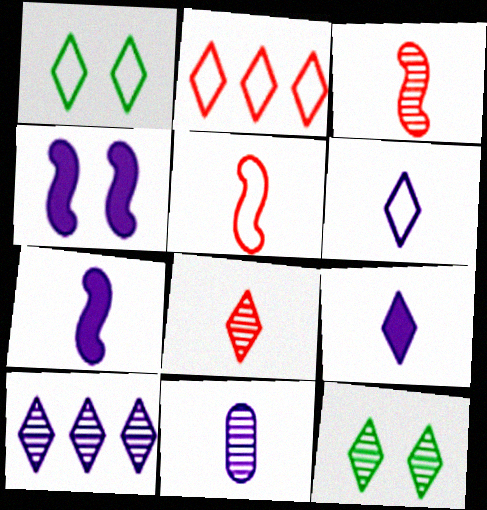[[1, 2, 6], 
[2, 9, 12], 
[6, 7, 11], 
[8, 10, 12]]